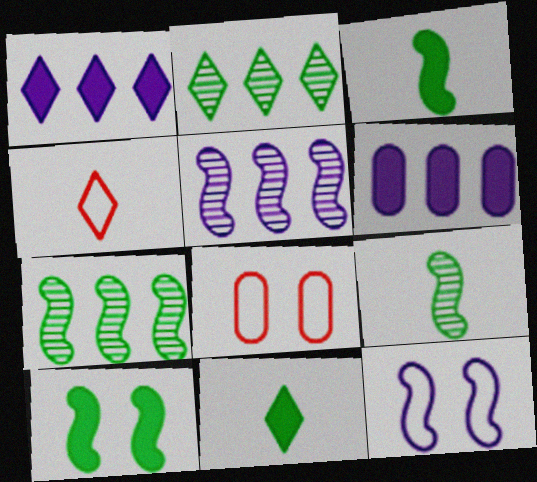[[1, 8, 9], 
[5, 8, 11]]